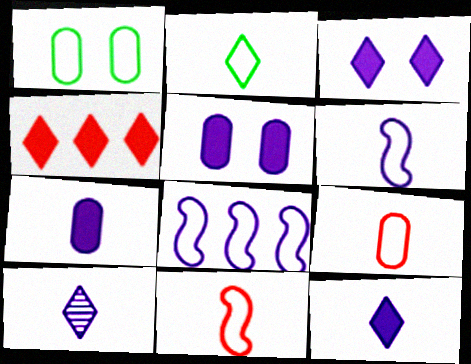[[2, 6, 9], 
[5, 8, 10], 
[6, 7, 10]]